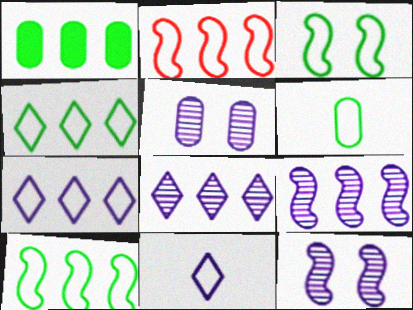[[1, 2, 8], 
[3, 4, 6]]